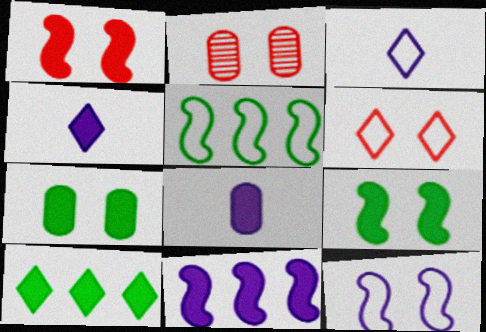[[1, 2, 6], 
[1, 8, 10], 
[2, 4, 5]]